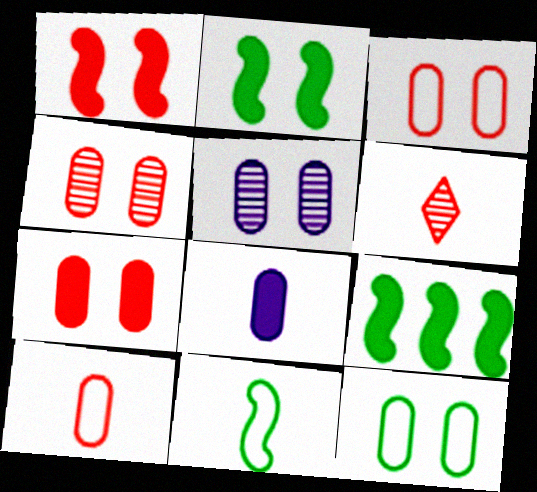[[3, 4, 7], 
[5, 7, 12], 
[6, 8, 11]]